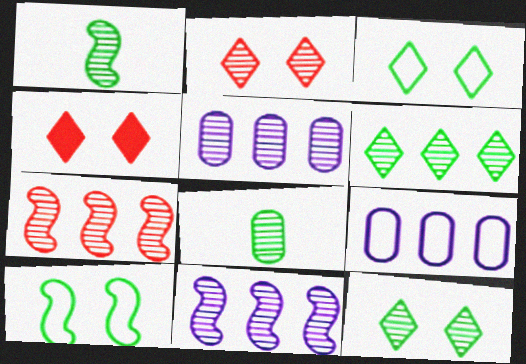[[1, 2, 5], 
[1, 4, 9], 
[2, 8, 11], 
[5, 6, 7]]